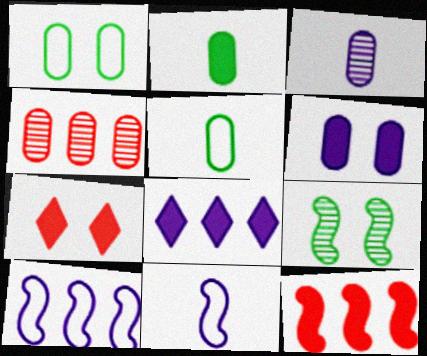[[4, 5, 6], 
[9, 11, 12]]